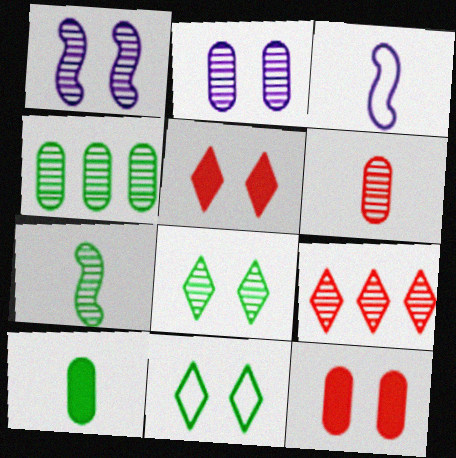[[1, 11, 12], 
[2, 4, 6], 
[2, 7, 9], 
[3, 4, 5], 
[4, 7, 8]]